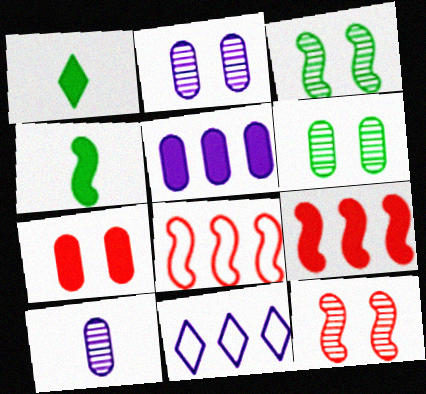[[1, 2, 8]]